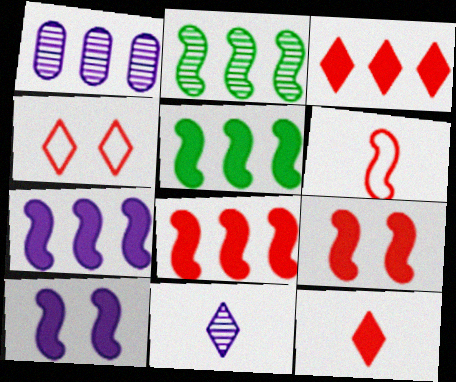[[2, 6, 10], 
[5, 7, 8]]